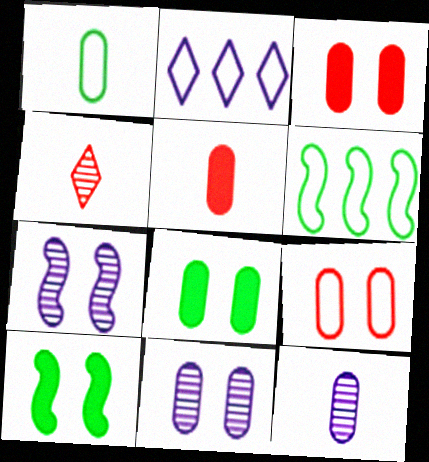[[1, 5, 12], 
[8, 9, 11]]